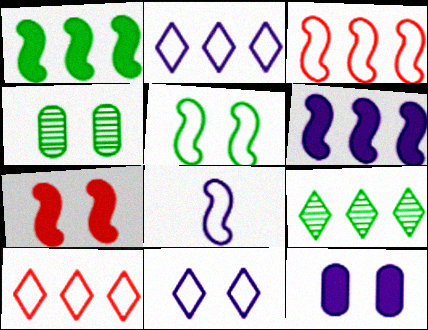[[3, 5, 8], 
[4, 7, 11]]